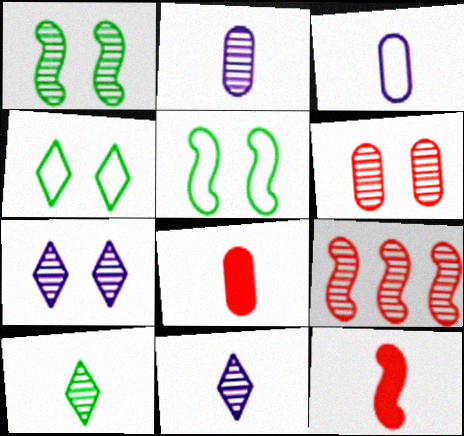[[1, 6, 7], 
[3, 10, 12]]